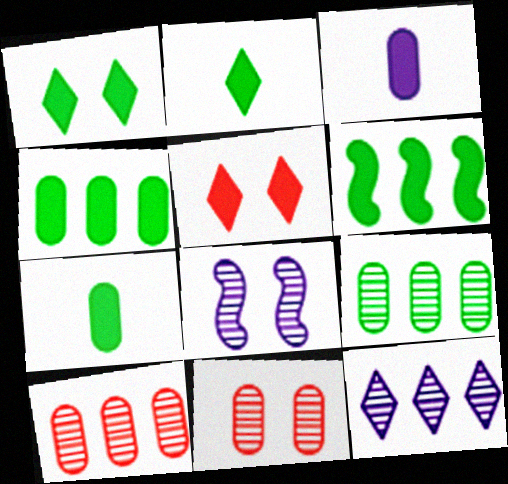[[1, 6, 7], 
[3, 5, 6]]